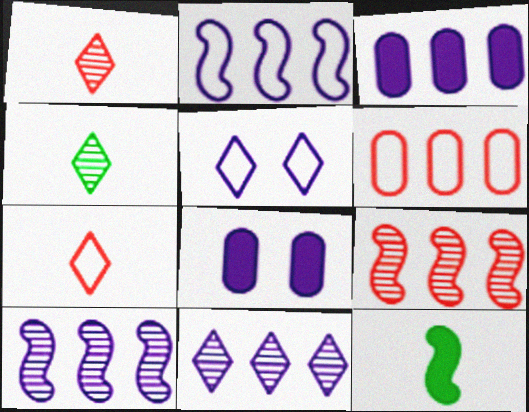[[2, 3, 11]]